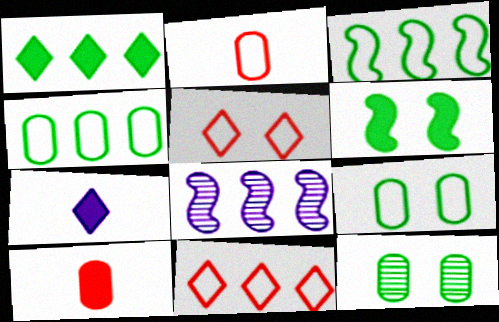[]